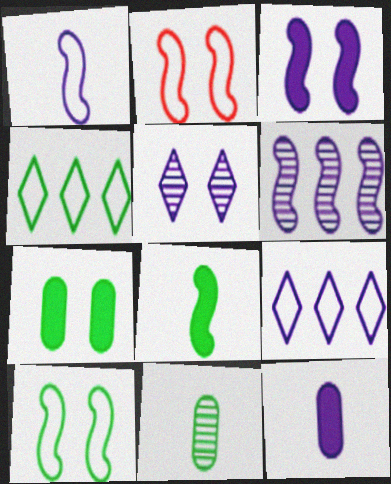[[1, 3, 6], 
[2, 5, 7], 
[2, 6, 8]]